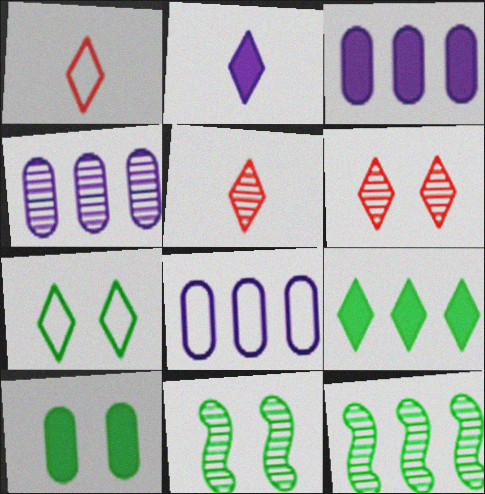[[1, 3, 11], 
[3, 4, 8], 
[4, 5, 11], 
[7, 10, 11]]